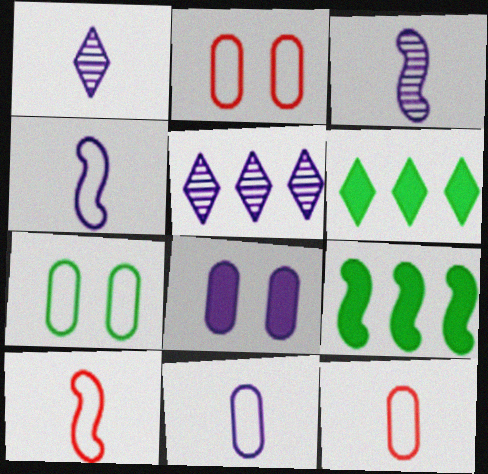[[1, 2, 9], 
[2, 3, 6], 
[4, 5, 8]]